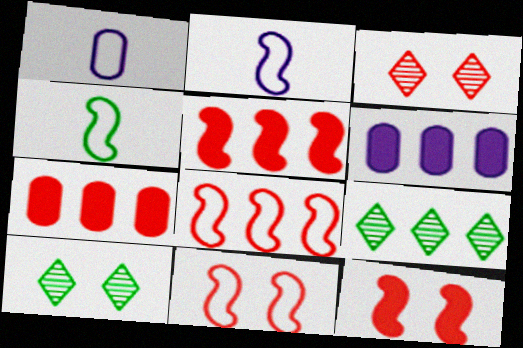[[1, 5, 10], 
[1, 9, 12], 
[2, 7, 10], 
[3, 4, 6], 
[6, 8, 9]]